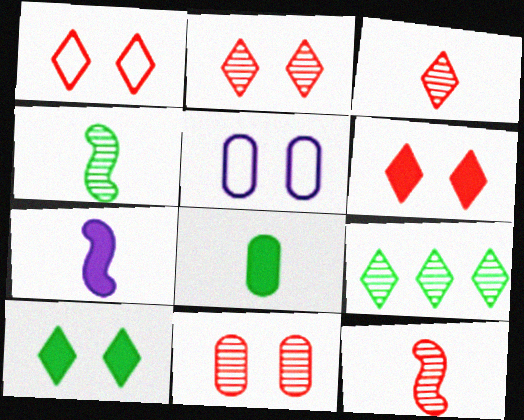[[1, 2, 6]]